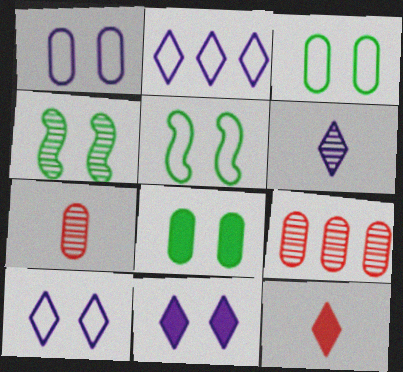[[2, 6, 11], 
[4, 6, 9]]